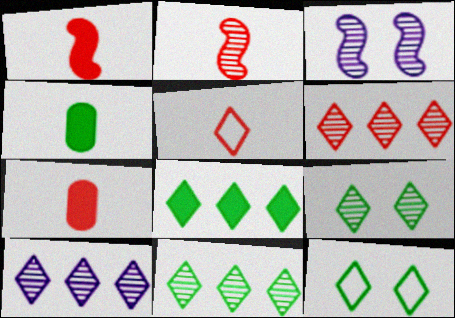[[2, 5, 7], 
[6, 10, 11]]